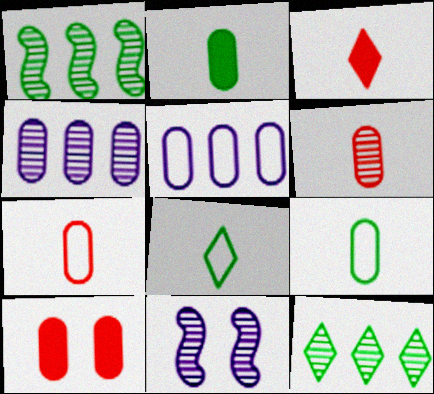[[4, 9, 10], 
[6, 11, 12]]